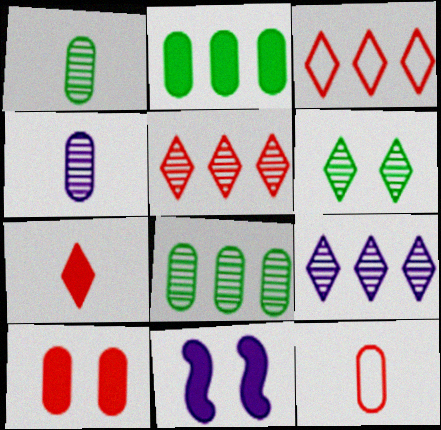[[1, 3, 11], 
[2, 7, 11]]